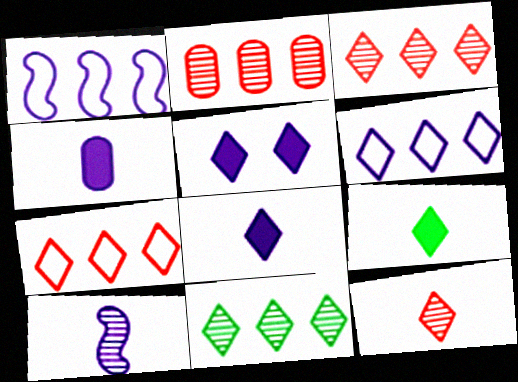[]